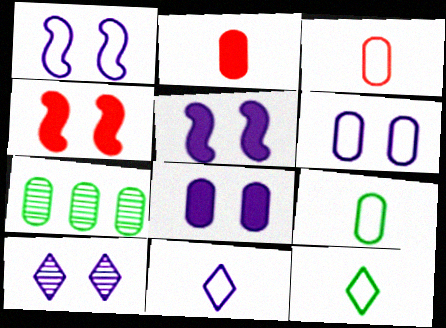[[1, 8, 10], 
[2, 6, 7], 
[3, 7, 8], 
[4, 7, 11], 
[5, 6, 10]]